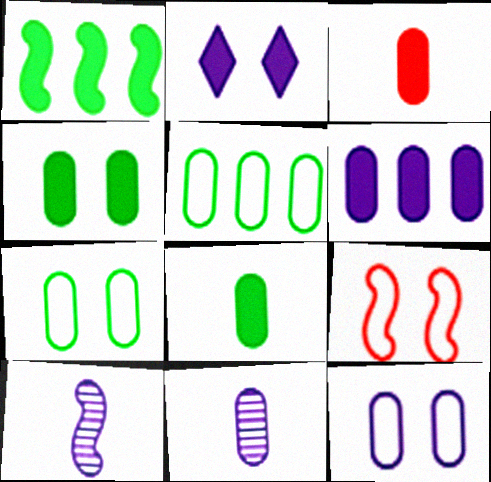[[1, 2, 3], 
[1, 9, 10], 
[3, 4, 6], 
[6, 11, 12]]